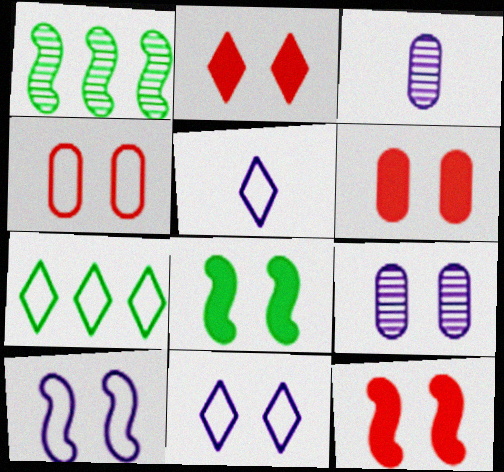[[1, 5, 6], 
[2, 6, 12], 
[3, 7, 12]]